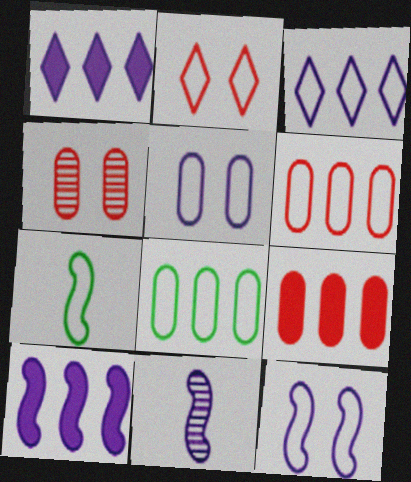[[1, 4, 7], 
[1, 5, 11], 
[10, 11, 12]]